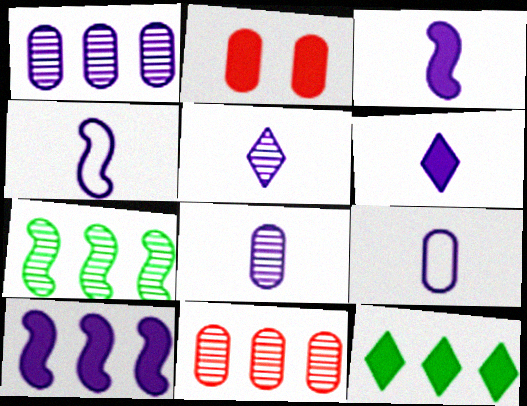[[2, 3, 12], 
[3, 5, 9], 
[4, 6, 8]]